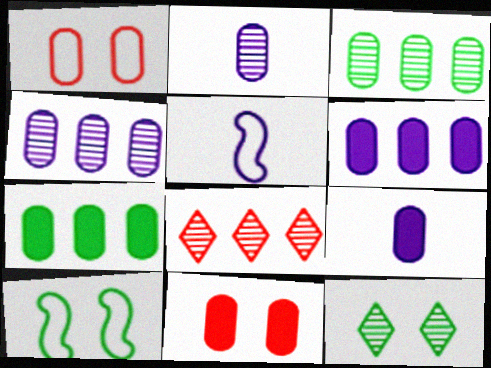[[1, 2, 7], 
[1, 3, 9], 
[7, 9, 11], 
[8, 9, 10]]